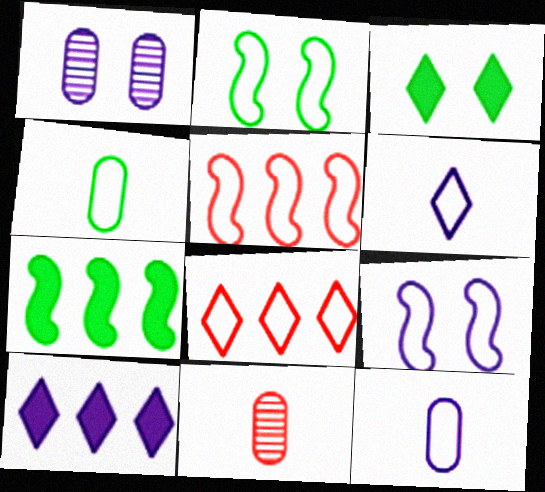[[2, 8, 12], 
[2, 10, 11], 
[4, 8, 9]]